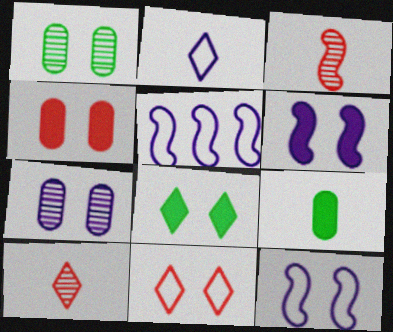[[1, 6, 11], 
[2, 3, 9], 
[4, 6, 8]]